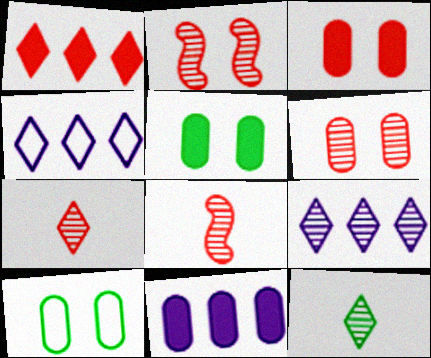[[4, 5, 8]]